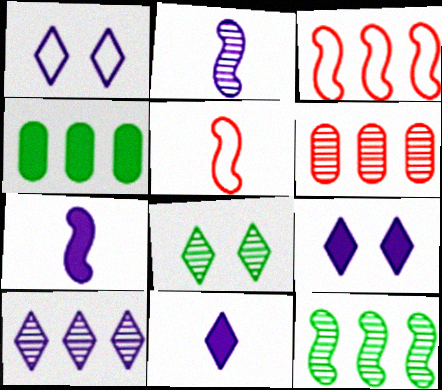[[1, 10, 11], 
[2, 6, 8], 
[3, 4, 10], 
[6, 10, 12]]